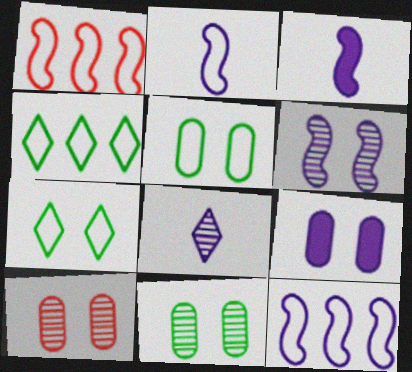[[3, 4, 10], 
[3, 6, 12], 
[5, 9, 10], 
[8, 9, 12]]